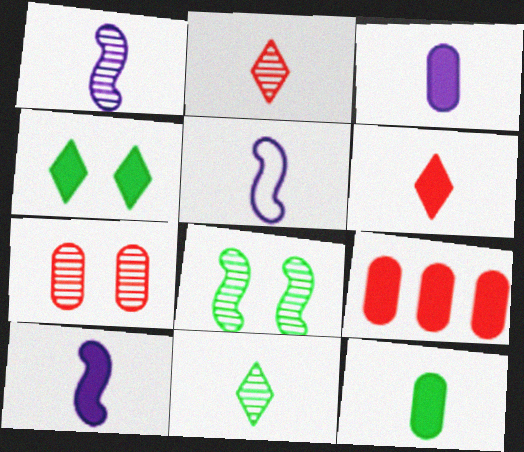[[1, 5, 10], 
[2, 5, 12], 
[4, 9, 10], 
[6, 10, 12]]